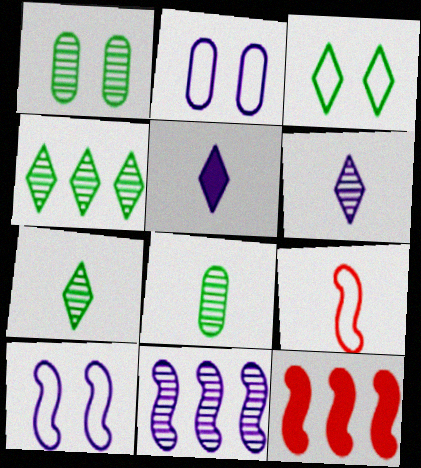[[2, 5, 11], 
[2, 7, 12], 
[5, 8, 9]]